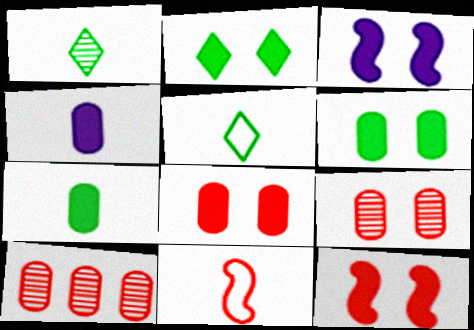[[1, 4, 11], 
[2, 3, 8], 
[3, 5, 10]]